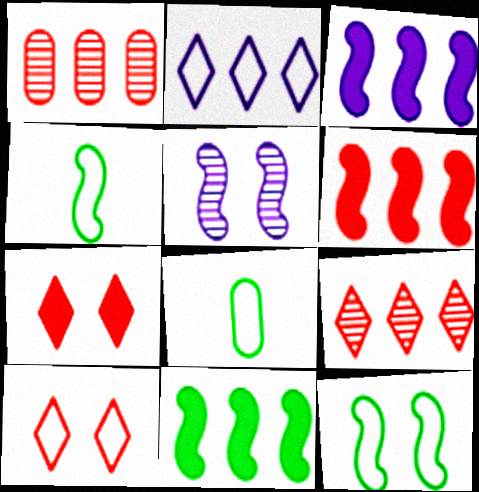[[1, 2, 11], 
[3, 6, 11], 
[4, 5, 6]]